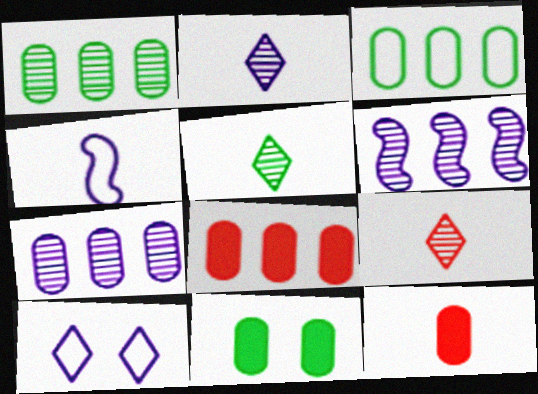[[2, 5, 9], 
[3, 7, 8], 
[4, 5, 12]]